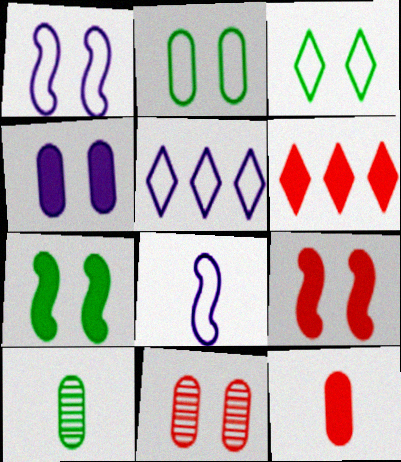[[1, 6, 10], 
[2, 4, 11], 
[5, 9, 10], 
[6, 9, 12]]